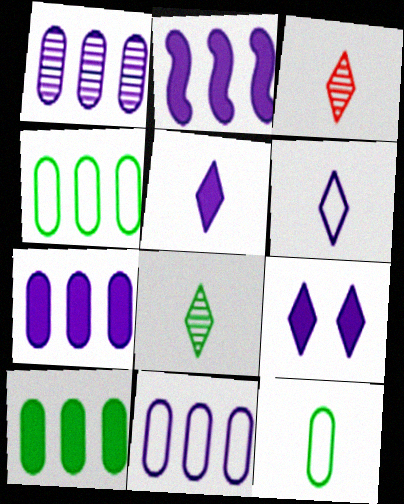[[1, 7, 11]]